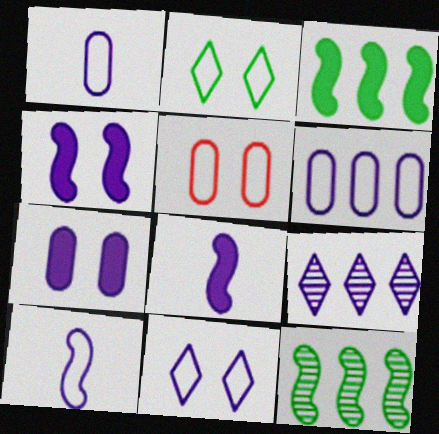[[1, 4, 9], 
[6, 10, 11], 
[7, 9, 10]]